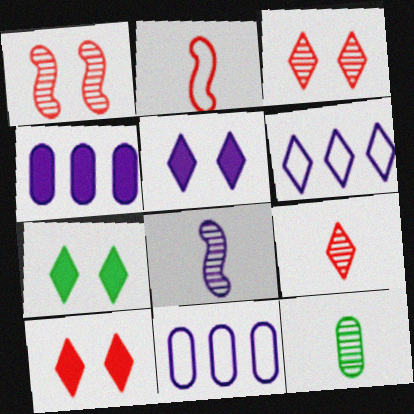[[5, 7, 10], 
[5, 8, 11], 
[6, 7, 9], 
[8, 9, 12]]